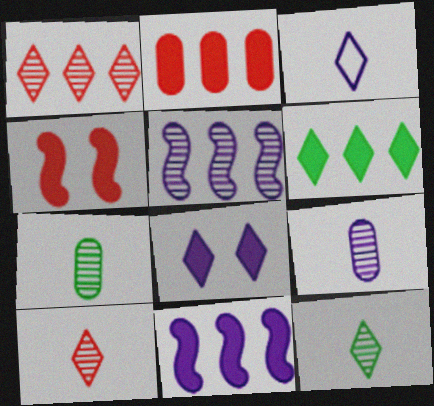[[2, 6, 11]]